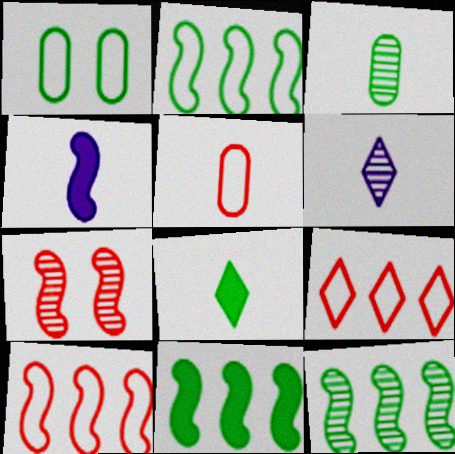[[1, 8, 12], 
[2, 4, 7], 
[2, 11, 12]]